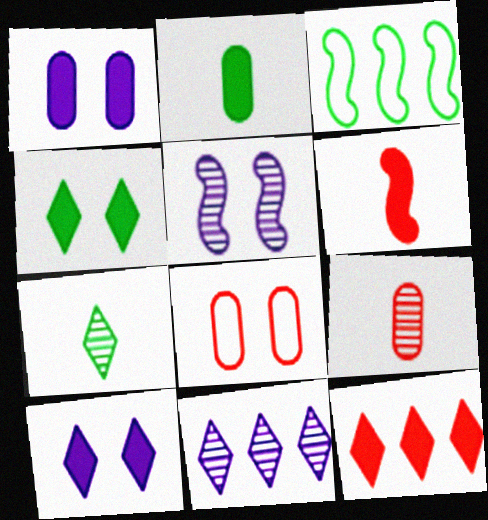[[3, 5, 6], 
[3, 9, 10], 
[4, 5, 8]]